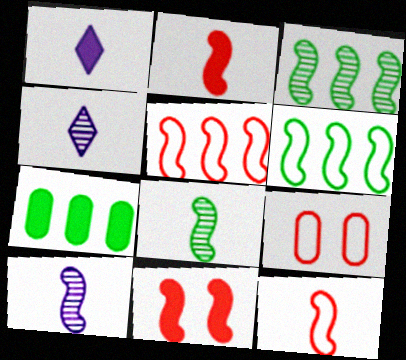[[1, 3, 9], 
[1, 7, 11], 
[6, 10, 11]]